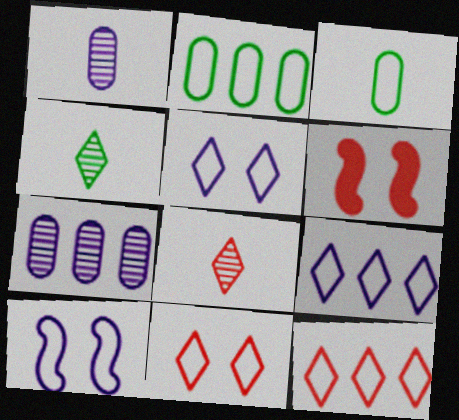[[3, 10, 12]]